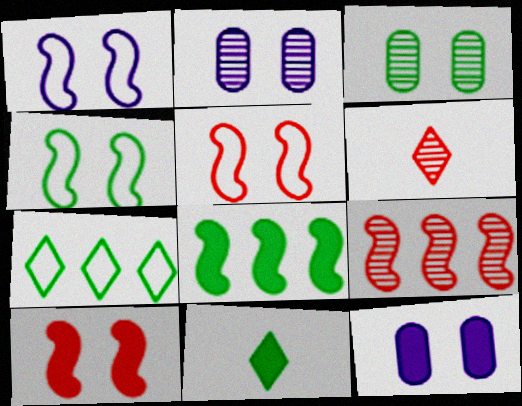[[1, 4, 5]]